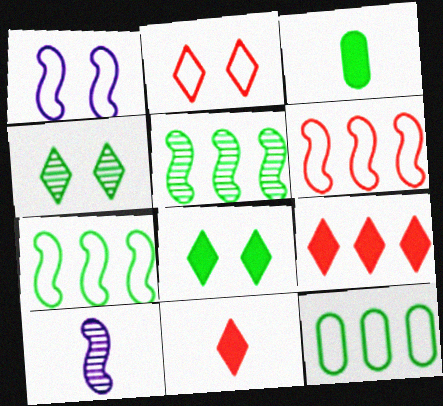[[3, 4, 7]]